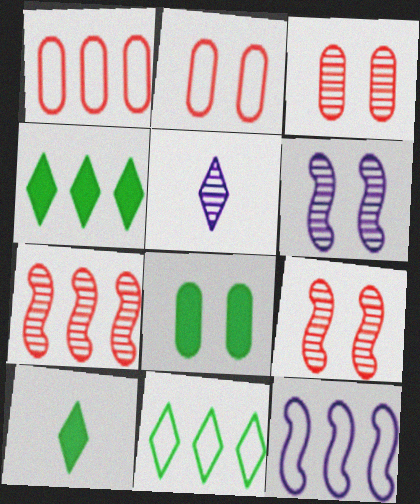[[1, 6, 10], 
[1, 11, 12], 
[3, 10, 12]]